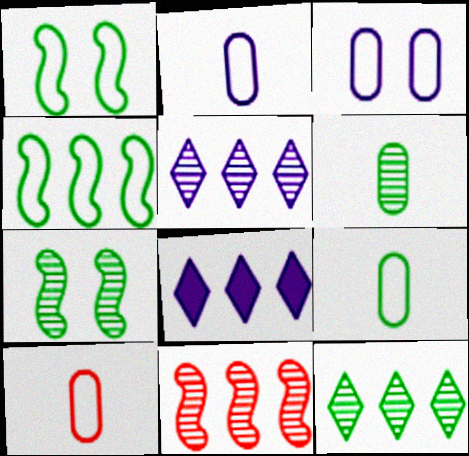[[2, 9, 10], 
[6, 7, 12], 
[7, 8, 10]]